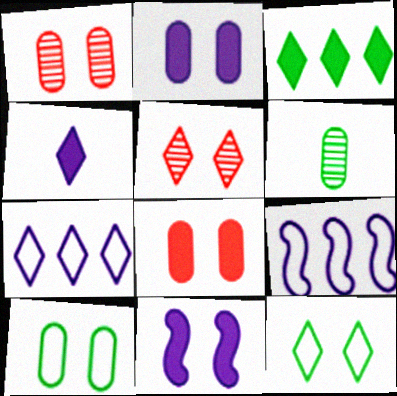[[1, 2, 10], 
[1, 11, 12], 
[5, 10, 11]]